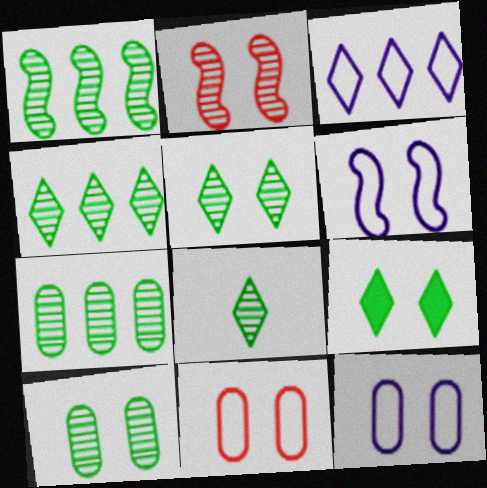[[1, 4, 7], 
[1, 8, 10], 
[2, 9, 12], 
[4, 5, 8]]